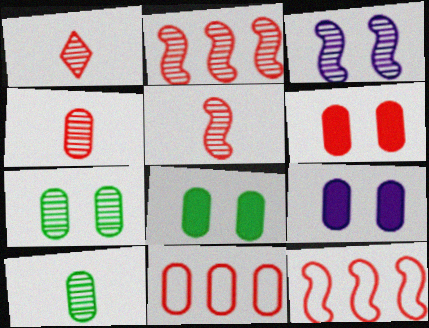[[1, 4, 5], 
[1, 6, 12], 
[4, 6, 11], 
[6, 8, 9], 
[9, 10, 11]]